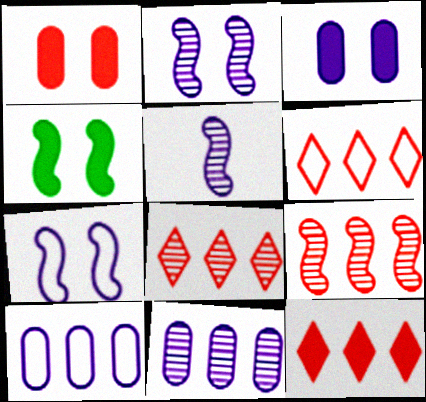[[6, 8, 12]]